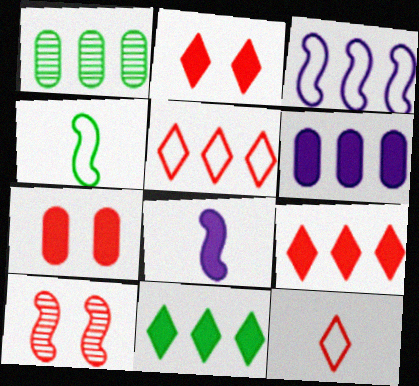[[1, 3, 9], 
[7, 8, 11]]